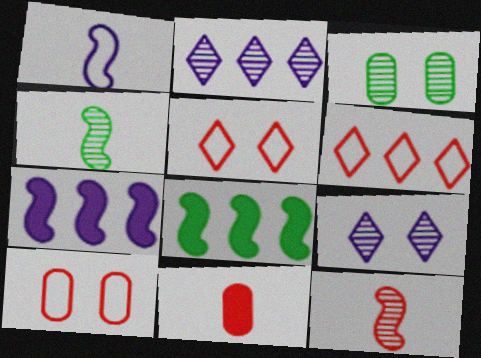[[2, 3, 12]]